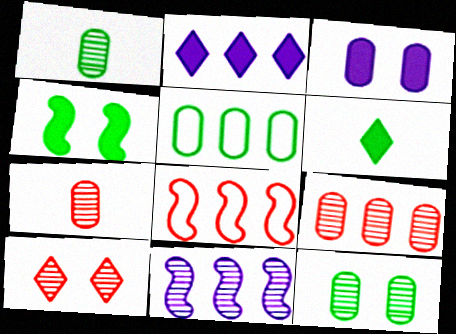[[1, 10, 11], 
[3, 5, 7]]